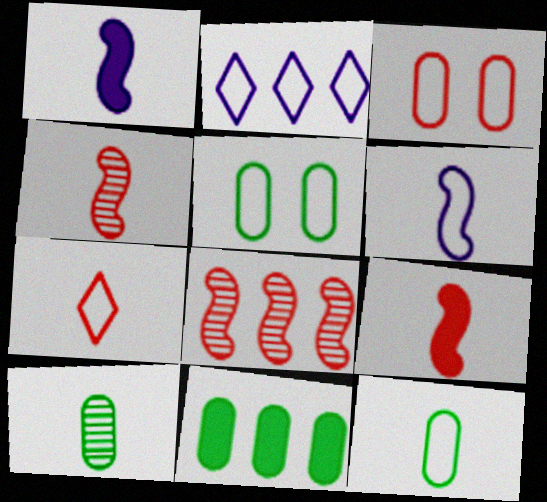[[1, 7, 10], 
[2, 8, 11], 
[5, 10, 11], 
[6, 7, 12]]